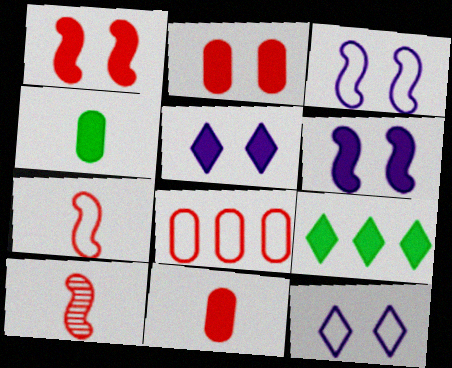[[6, 9, 11]]